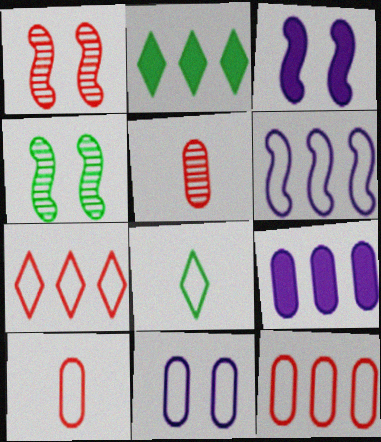[[1, 8, 9]]